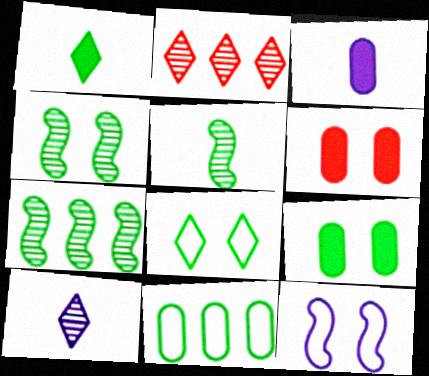[[1, 4, 11], 
[4, 5, 7], 
[4, 8, 9]]